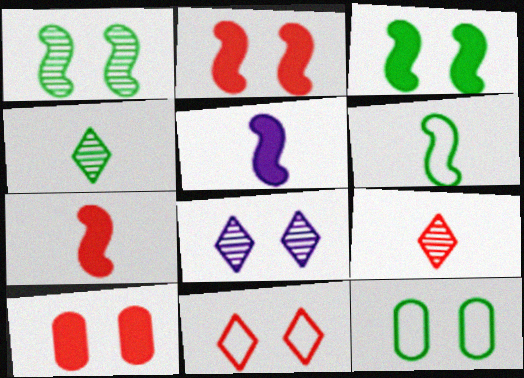[[2, 8, 12]]